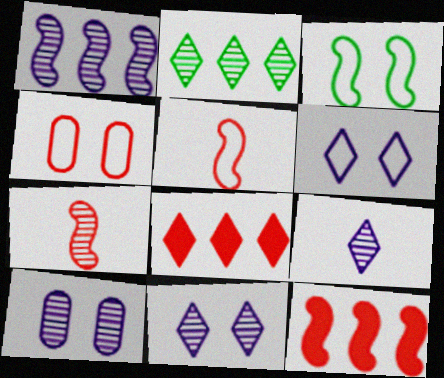[[1, 9, 10], 
[2, 7, 10], 
[3, 4, 6], 
[4, 7, 8]]